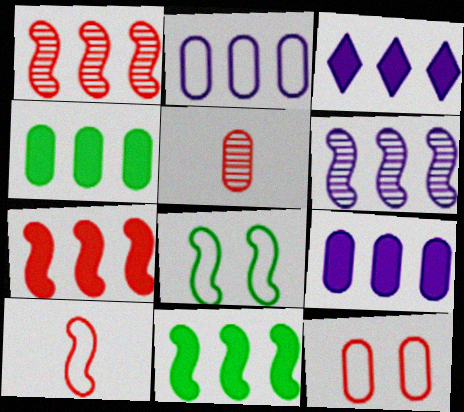[[2, 3, 6], 
[3, 4, 7], 
[3, 5, 8]]